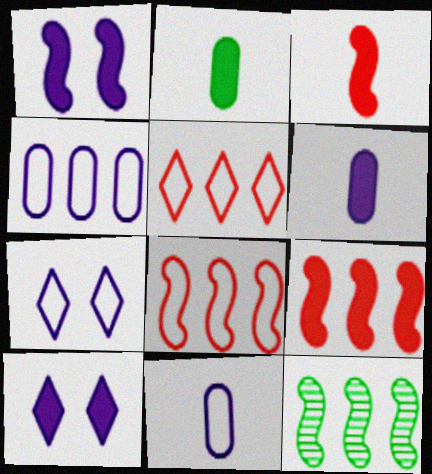[[2, 9, 10]]